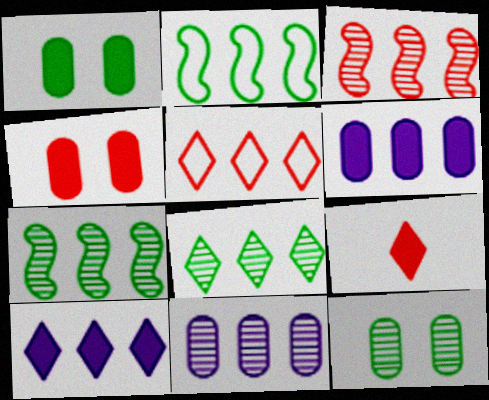[[3, 8, 11], 
[5, 6, 7], 
[5, 8, 10]]